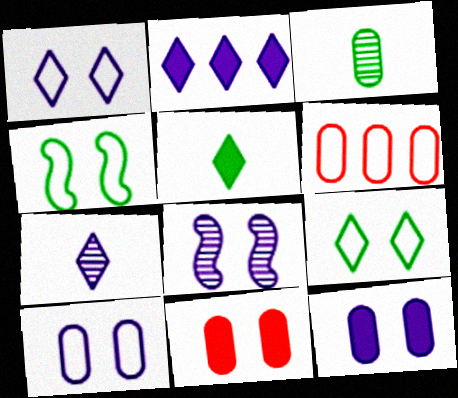[[1, 2, 7], 
[1, 8, 12], 
[3, 6, 12], 
[5, 6, 8], 
[8, 9, 11]]